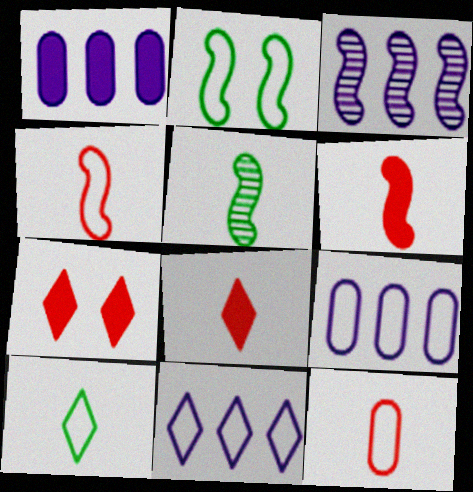[[1, 3, 11], 
[2, 3, 6], 
[2, 11, 12], 
[5, 7, 9]]